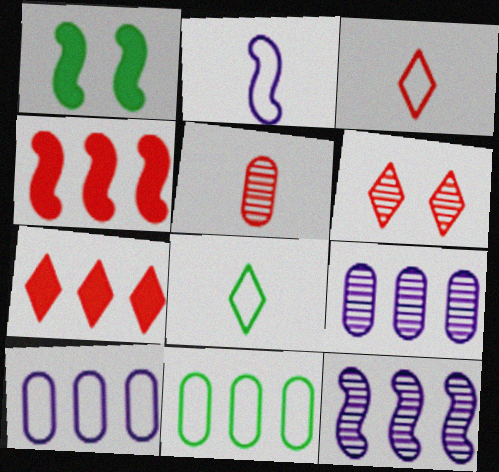[[1, 3, 9], 
[3, 6, 7], 
[7, 11, 12]]